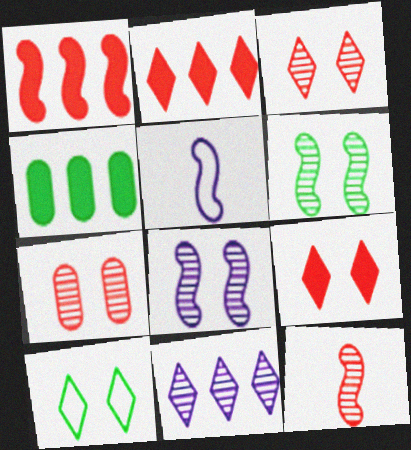[[1, 5, 6], 
[3, 4, 5]]